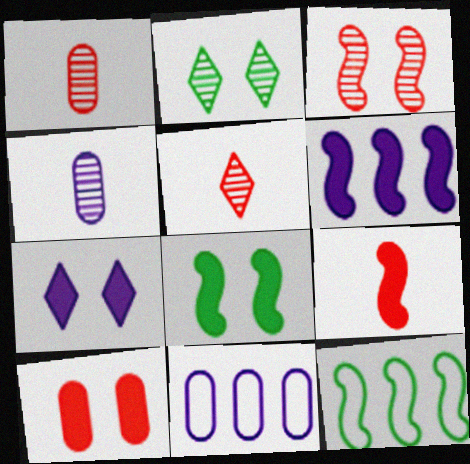[[1, 7, 12], 
[2, 9, 11], 
[5, 8, 11], 
[6, 8, 9], 
[7, 8, 10]]